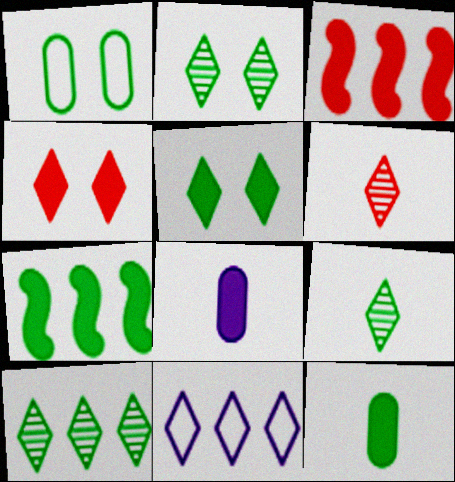[[1, 7, 9], 
[2, 9, 10], 
[3, 5, 8], 
[4, 7, 8], 
[4, 9, 11], 
[5, 6, 11], 
[5, 7, 12]]